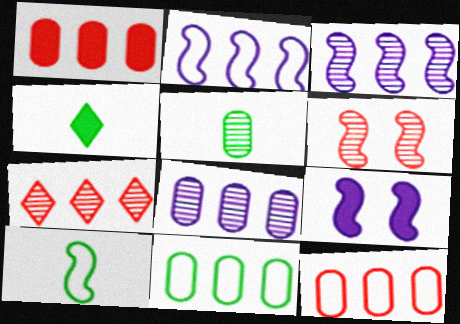[[1, 4, 9], 
[1, 8, 11], 
[4, 5, 10]]